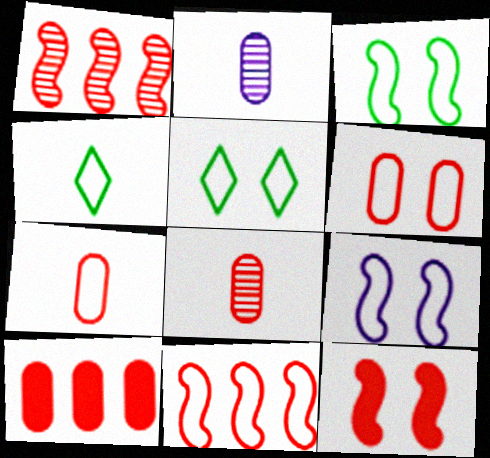[[5, 6, 9], 
[6, 8, 10]]